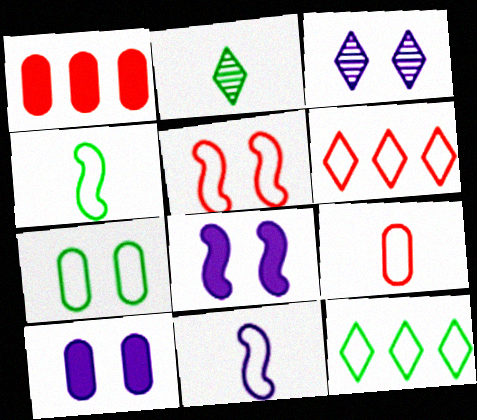[[1, 3, 4], 
[4, 7, 12], 
[5, 6, 9], 
[6, 7, 11]]